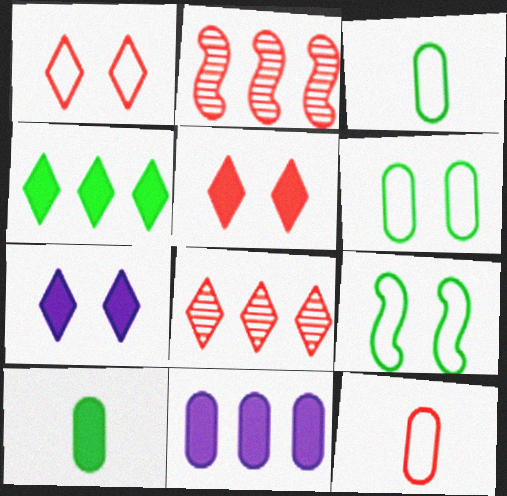[[2, 3, 7], 
[2, 5, 12]]